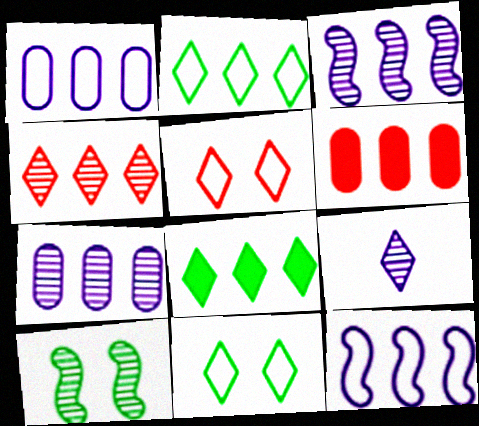[[2, 3, 6], 
[5, 8, 9]]